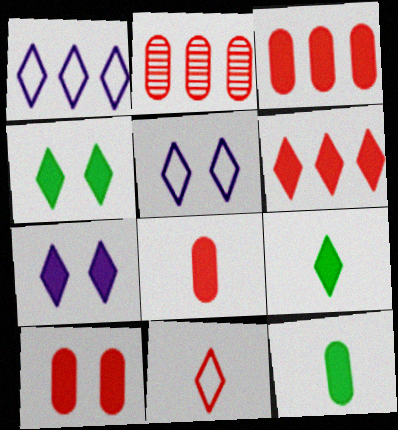[[3, 8, 10], 
[6, 7, 9]]